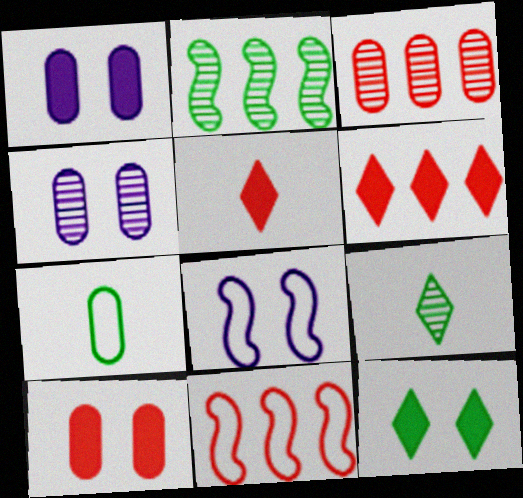[[1, 3, 7], 
[1, 9, 11], 
[2, 7, 12], 
[3, 6, 11]]